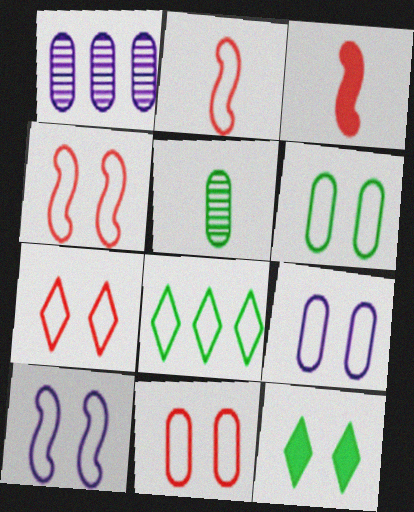[[1, 2, 12], 
[2, 8, 9], 
[4, 7, 11], 
[6, 7, 10], 
[6, 9, 11]]